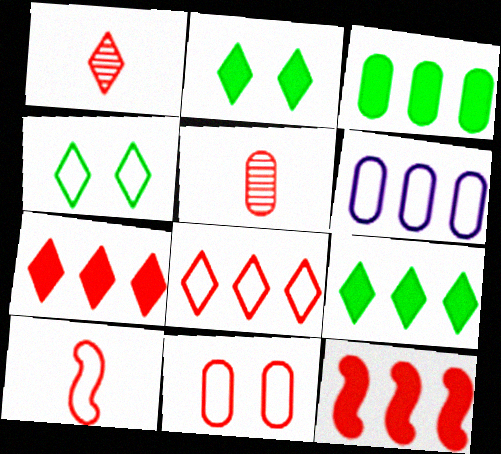[[1, 11, 12], 
[4, 6, 10], 
[8, 10, 11]]